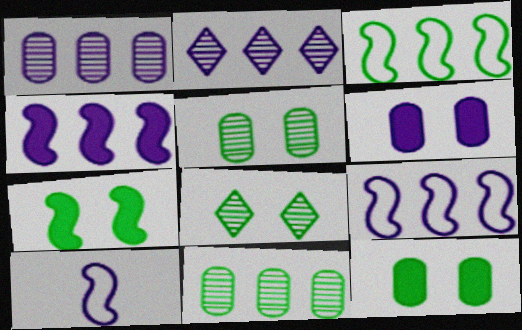[[2, 6, 10]]